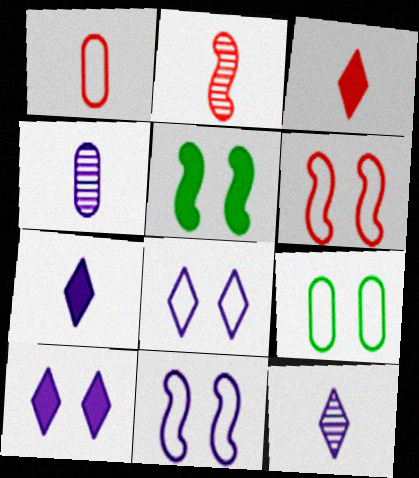[[1, 2, 3], 
[6, 8, 9]]